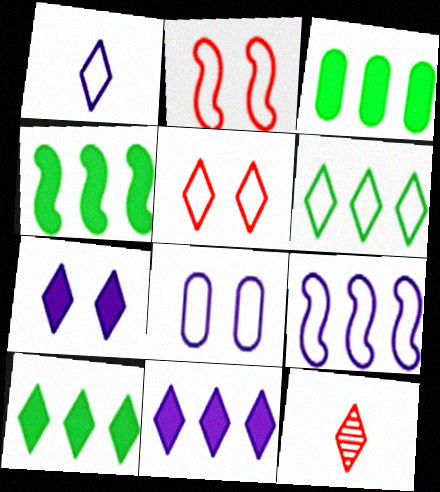[[1, 5, 6], 
[1, 8, 9], 
[3, 4, 10], 
[4, 8, 12], 
[6, 7, 12]]